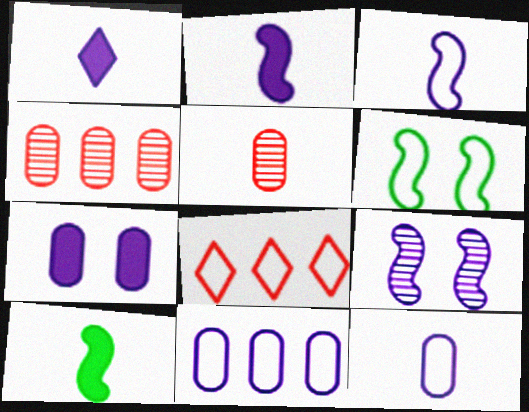[[1, 4, 6], 
[1, 9, 11], 
[6, 8, 12]]